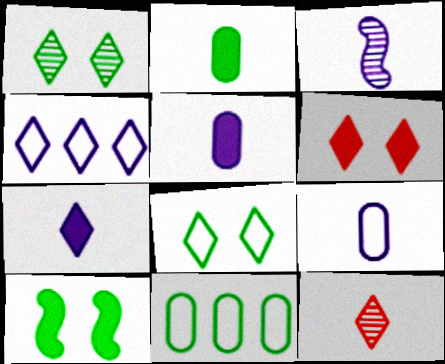[[3, 6, 11], 
[3, 7, 9]]